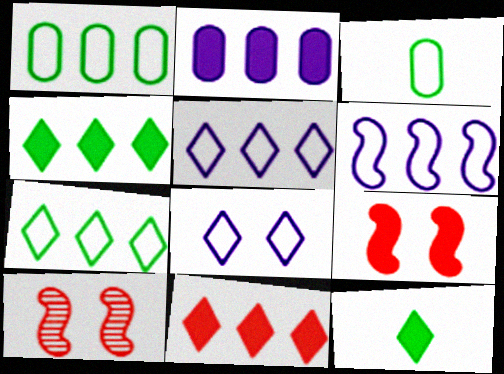[[2, 9, 12]]